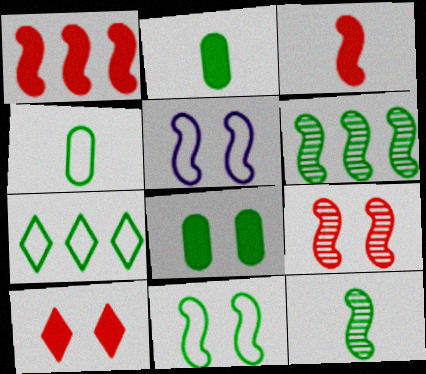[[1, 5, 12], 
[3, 5, 6], 
[4, 7, 11], 
[7, 8, 12]]